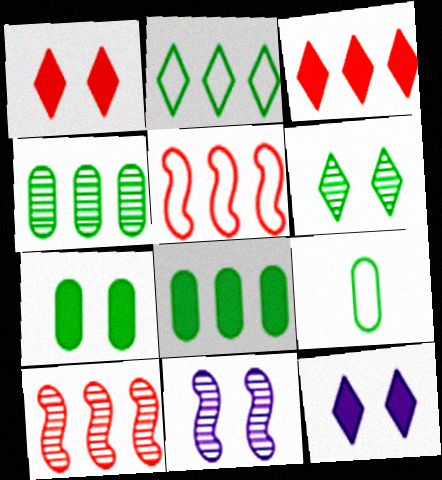[[3, 9, 11], 
[4, 7, 9], 
[9, 10, 12]]